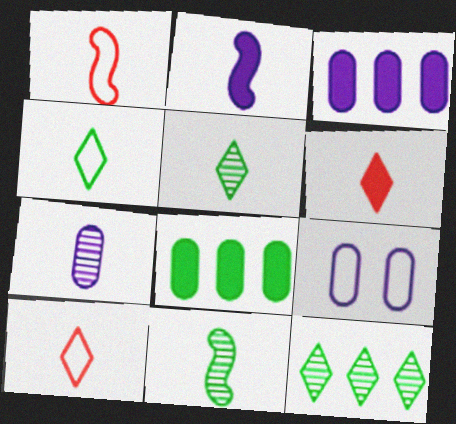[[1, 2, 11], 
[3, 7, 9]]